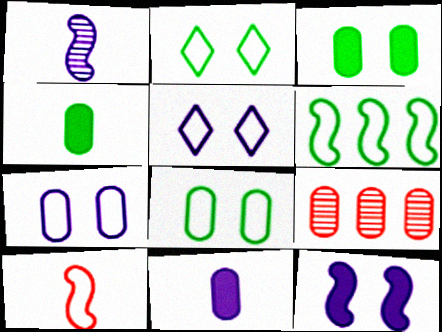[[4, 7, 9], 
[8, 9, 11]]